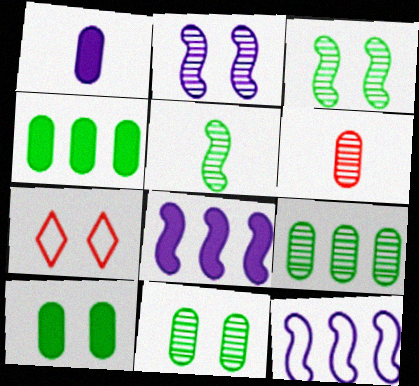[[2, 7, 10]]